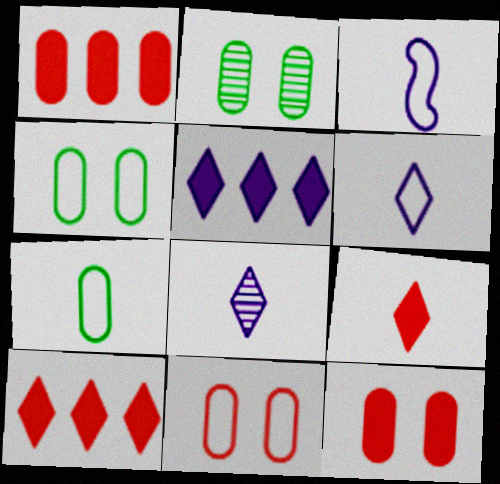[[2, 3, 10]]